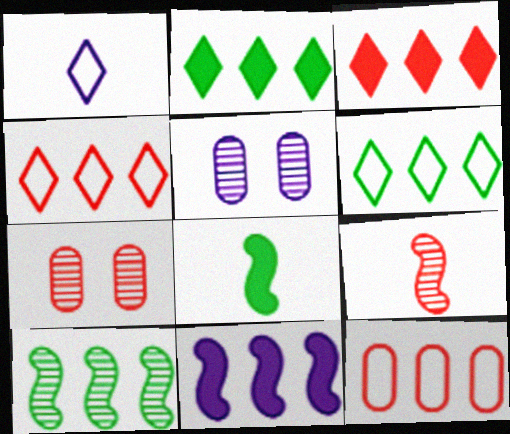[[1, 5, 11], 
[4, 5, 8]]